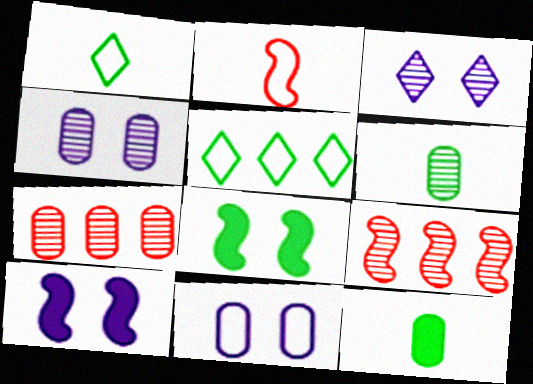[[1, 7, 10], 
[2, 5, 11], 
[3, 6, 9], 
[3, 10, 11], 
[4, 6, 7], 
[5, 6, 8], 
[7, 11, 12]]